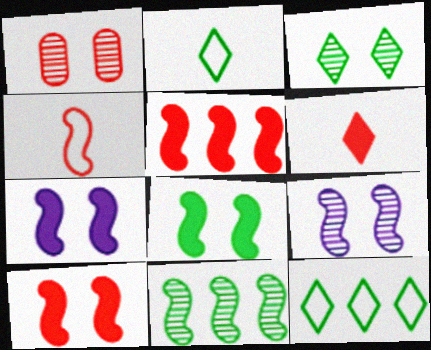[[1, 3, 9], 
[4, 7, 11], 
[7, 8, 10]]